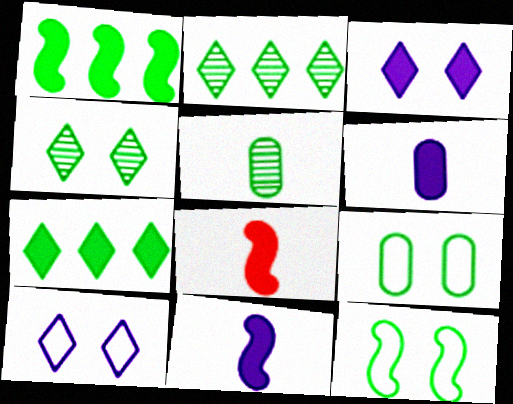[[5, 7, 12]]